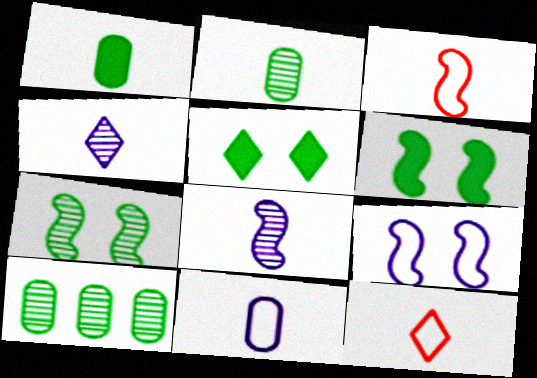[[1, 3, 4], 
[1, 8, 12]]